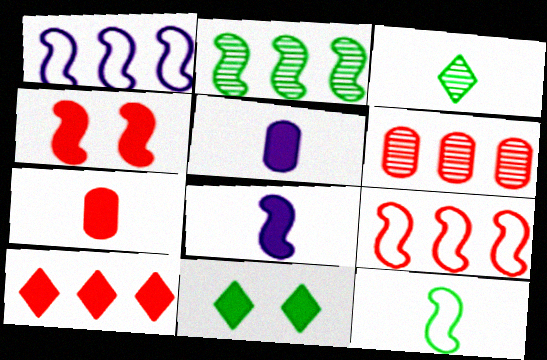[[4, 7, 10], 
[6, 9, 10]]